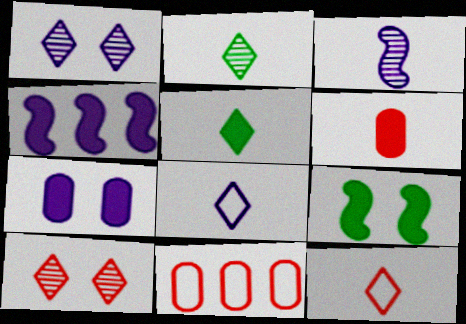[]